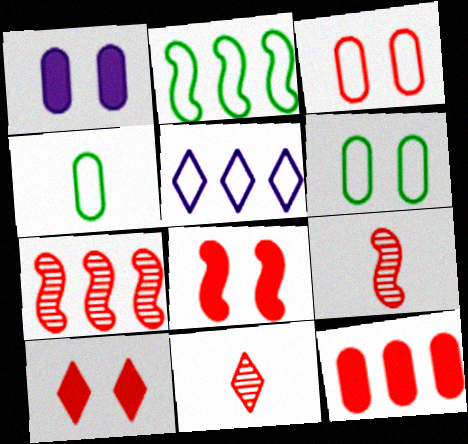[[1, 2, 11]]